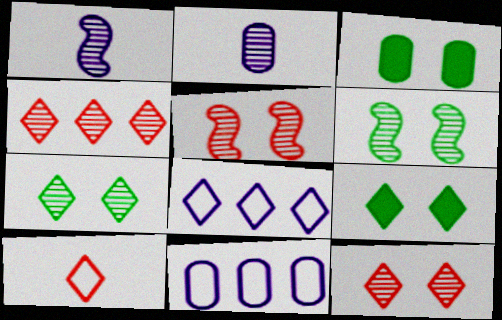[[2, 4, 6]]